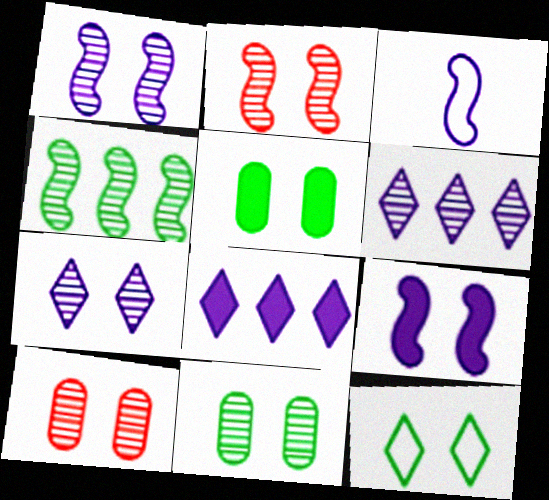[[2, 7, 11], 
[9, 10, 12]]